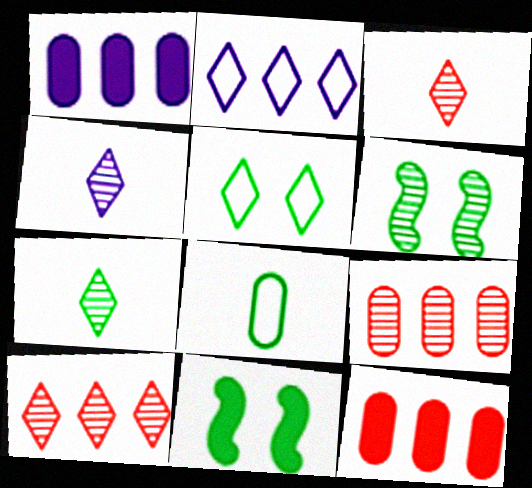[[3, 4, 7], 
[4, 6, 9]]